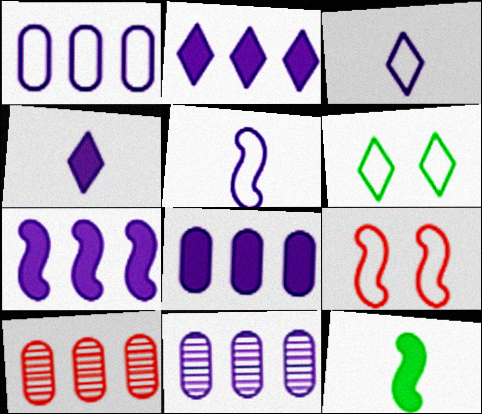[[1, 8, 11], 
[2, 7, 8]]